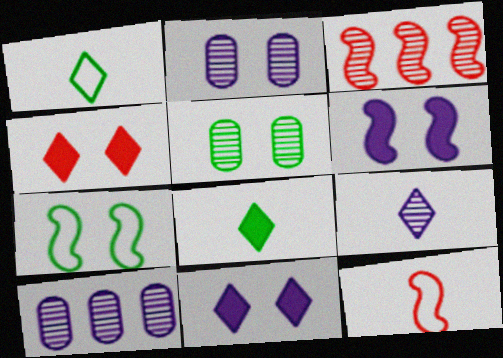[[2, 4, 7], 
[3, 5, 9]]